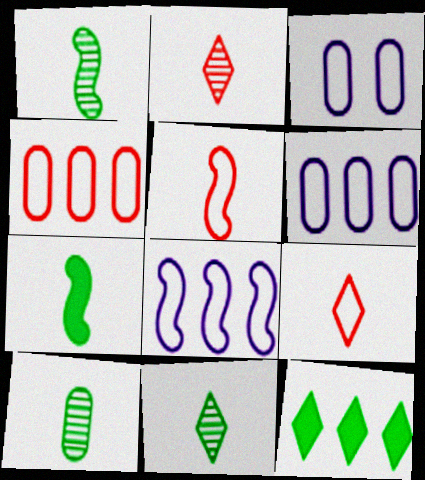[[1, 10, 11]]